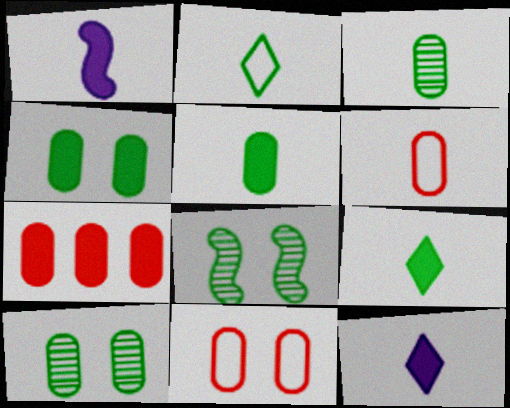[]